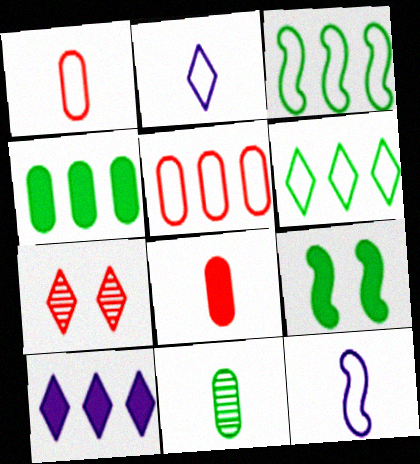[[4, 7, 12], 
[6, 9, 11], 
[8, 9, 10]]